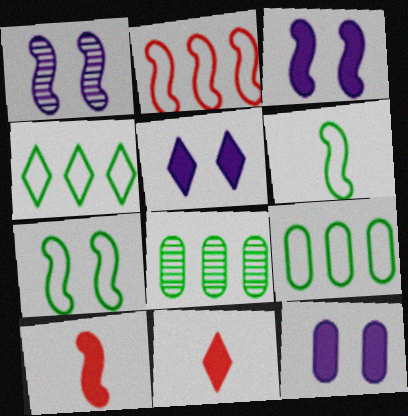[[1, 9, 11], 
[3, 5, 12]]